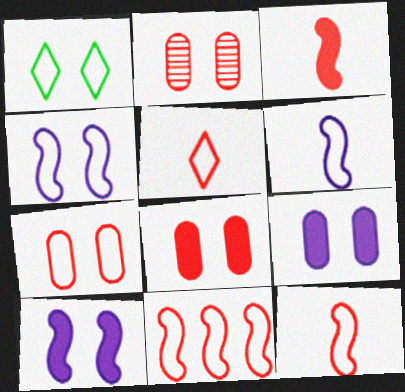[[1, 2, 10], 
[1, 4, 7], 
[2, 7, 8], 
[5, 7, 11]]